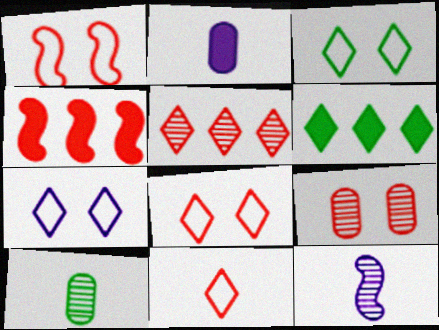[[3, 7, 8], 
[4, 7, 10], 
[4, 9, 11]]